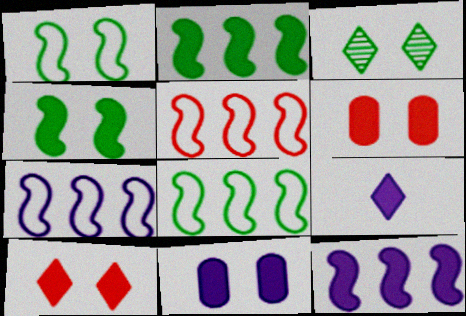[[2, 6, 9], 
[4, 10, 11], 
[5, 7, 8], 
[9, 11, 12]]